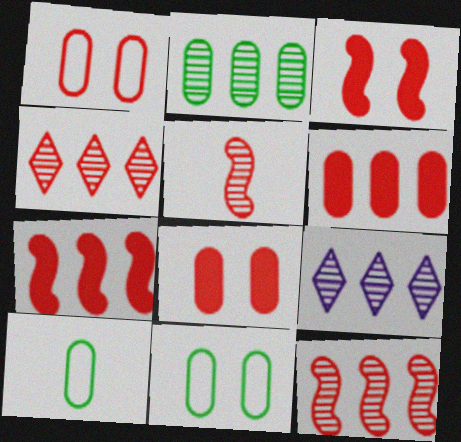[[2, 9, 12], 
[3, 9, 10]]